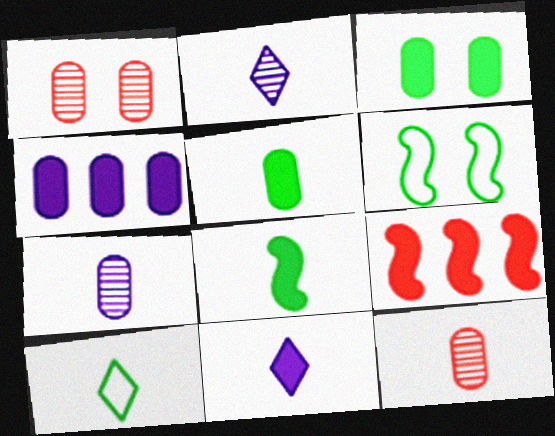[[3, 9, 11]]